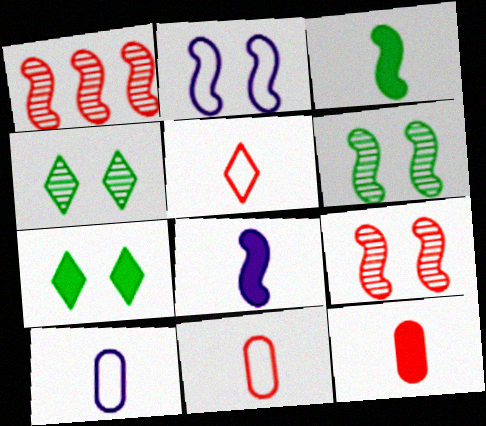[[1, 2, 3], 
[1, 7, 10]]